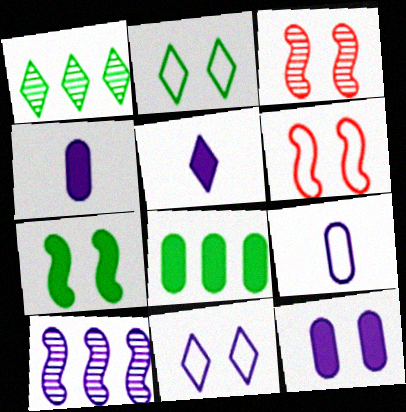[[1, 4, 6], 
[2, 3, 12], 
[4, 10, 11]]